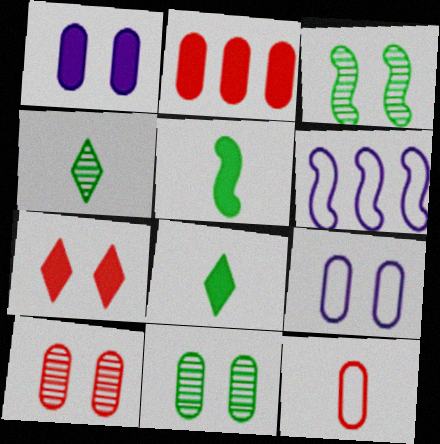[[2, 10, 12], 
[3, 7, 9], 
[6, 8, 10]]